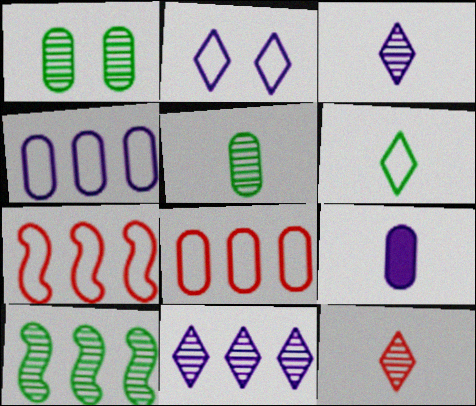[[1, 8, 9]]